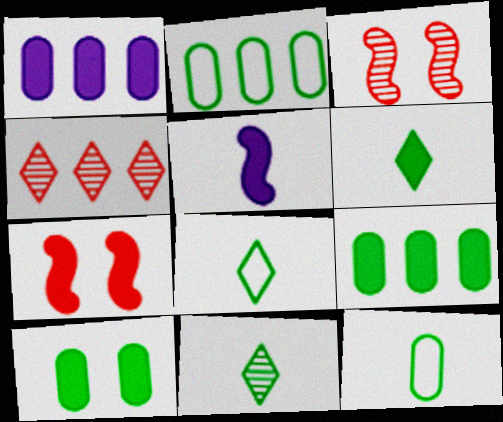[[1, 3, 8], 
[1, 6, 7], 
[6, 8, 11]]